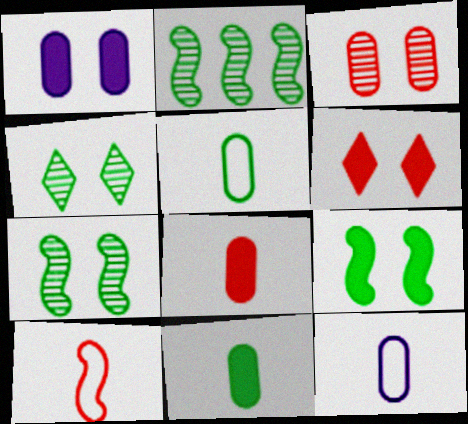[[1, 6, 9], 
[2, 6, 12]]